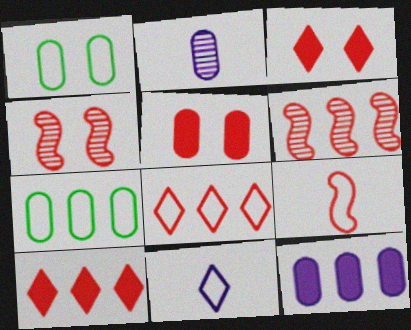[[2, 5, 7]]